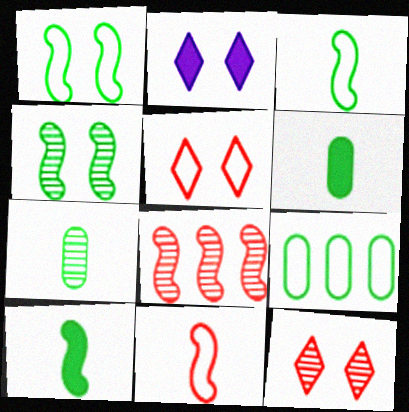[]